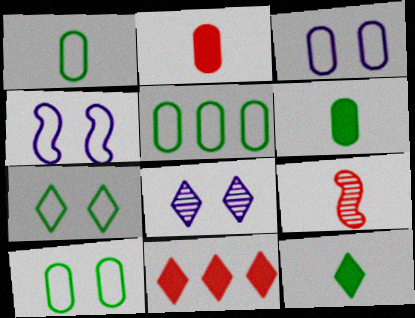[[1, 5, 10]]